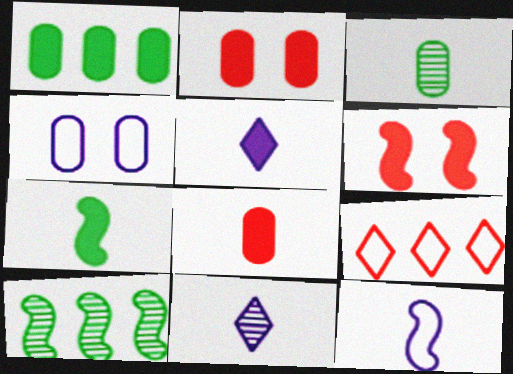[[1, 5, 6], 
[5, 7, 8], 
[6, 10, 12]]